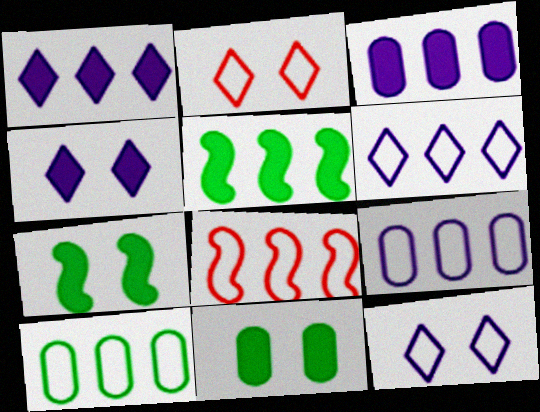[[6, 8, 10]]